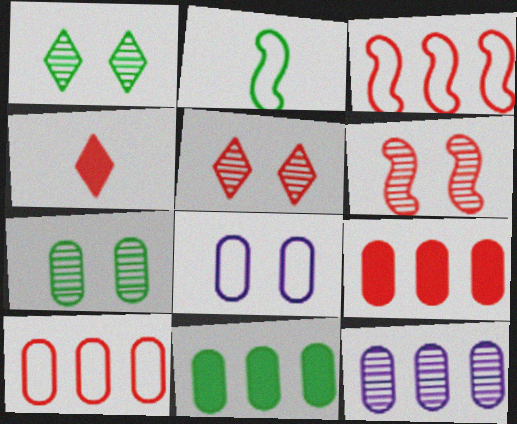[[1, 2, 11], 
[4, 6, 10], 
[10, 11, 12]]